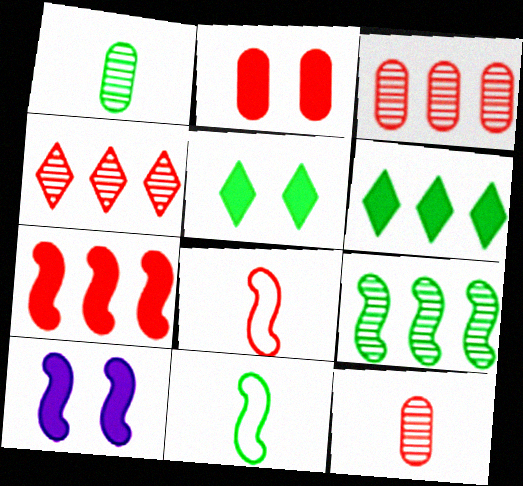[[2, 4, 8], 
[2, 5, 10], 
[8, 9, 10]]